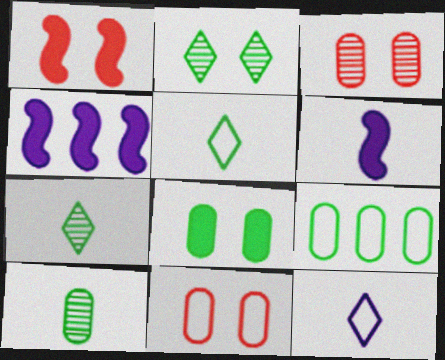[[3, 4, 5], 
[4, 7, 11], 
[8, 9, 10]]